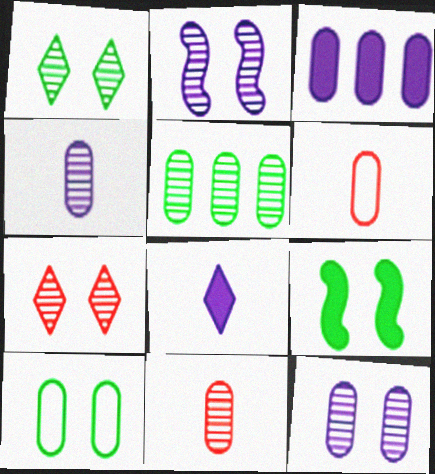[[1, 9, 10], 
[3, 10, 11], 
[5, 11, 12]]